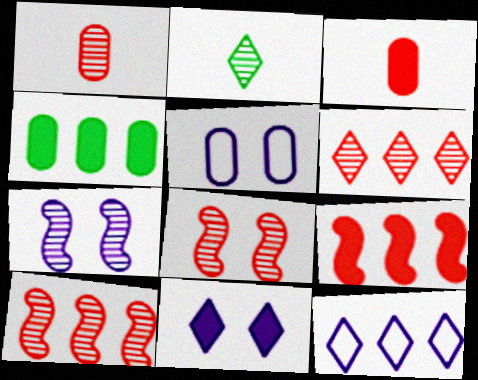[[1, 4, 5], 
[1, 6, 8], 
[2, 5, 9], 
[4, 10, 12], 
[5, 7, 11]]